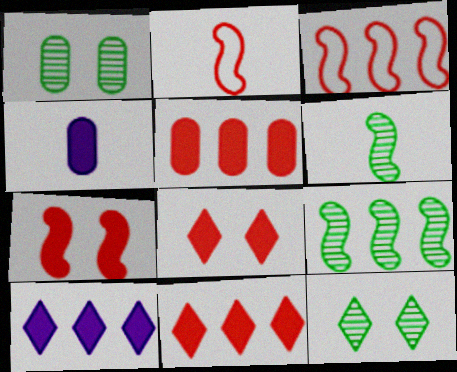[[1, 2, 10], 
[3, 4, 12]]